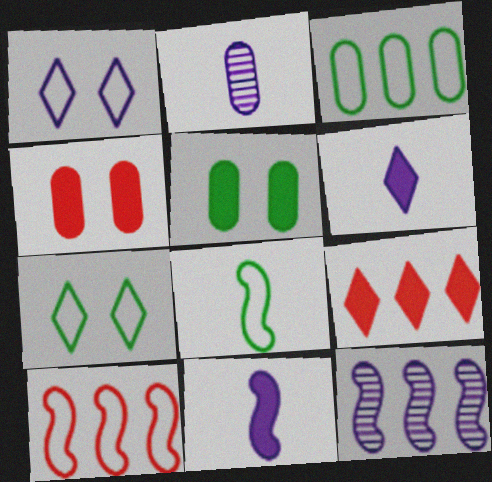[[2, 3, 4], 
[3, 7, 8], 
[3, 9, 12], 
[5, 9, 11]]